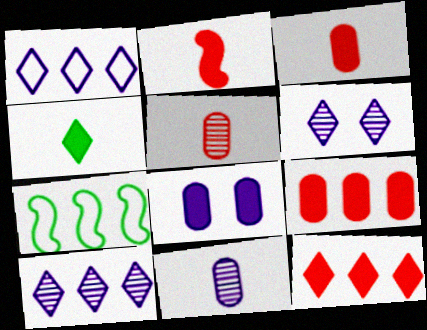[[3, 6, 7], 
[7, 9, 10]]